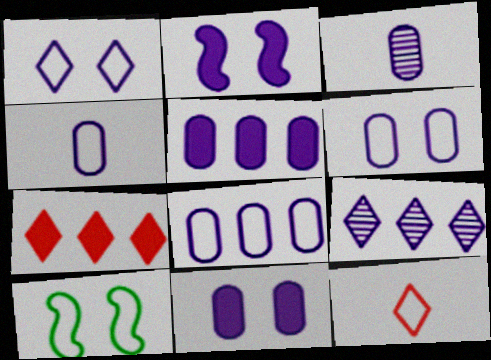[[2, 4, 9], 
[3, 5, 6], 
[3, 7, 10], 
[3, 8, 11], 
[4, 6, 8], 
[8, 10, 12]]